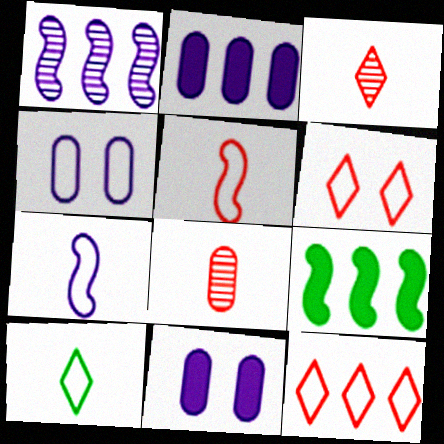[[3, 4, 9]]